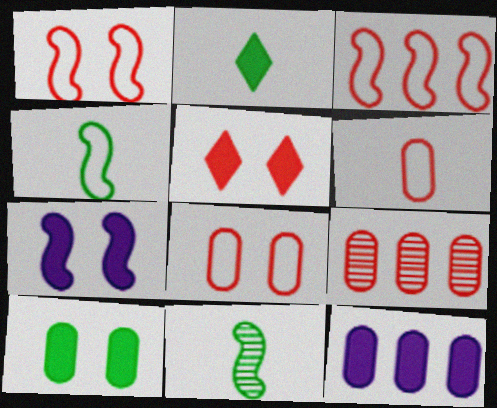[[3, 7, 11], 
[5, 7, 10]]